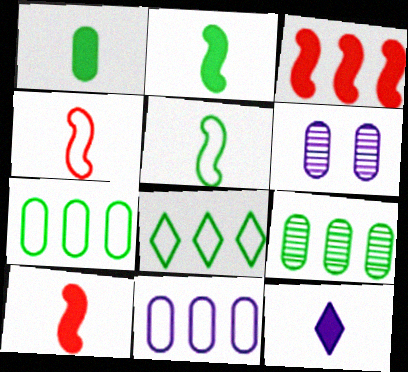[[1, 10, 12], 
[6, 8, 10]]